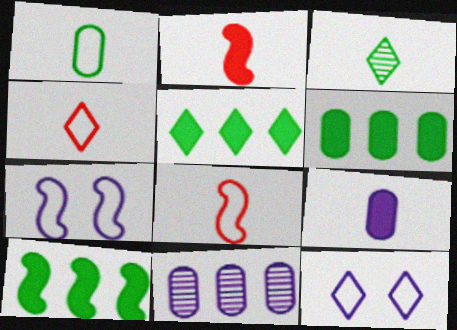[[3, 8, 9], 
[5, 6, 10]]